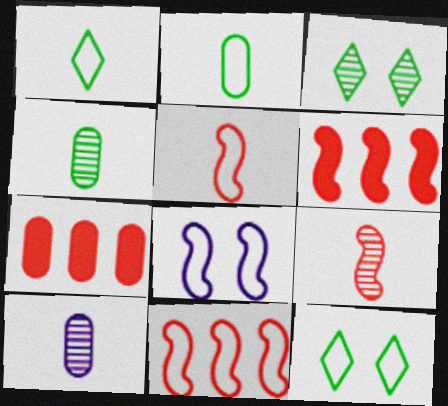[[6, 10, 12]]